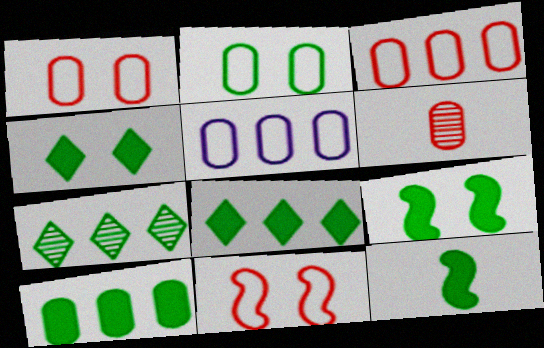[[2, 7, 12], 
[4, 10, 12]]